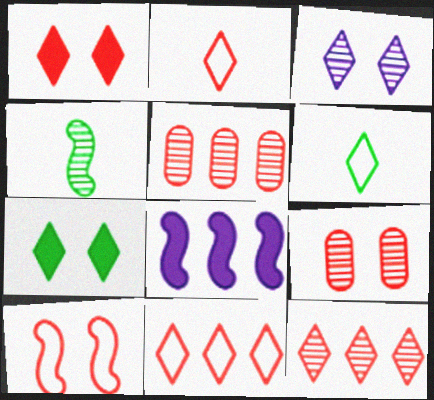[[1, 2, 12], 
[1, 9, 10], 
[3, 4, 5], 
[4, 8, 10], 
[6, 8, 9]]